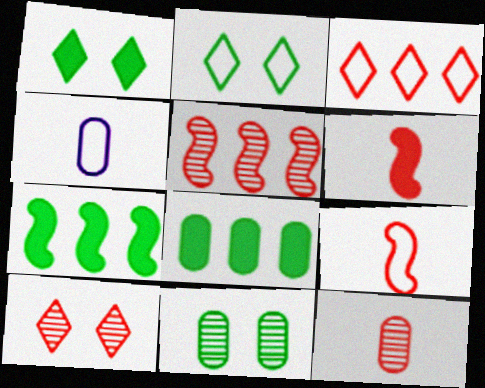[[1, 4, 5], 
[4, 7, 10], 
[5, 10, 12]]